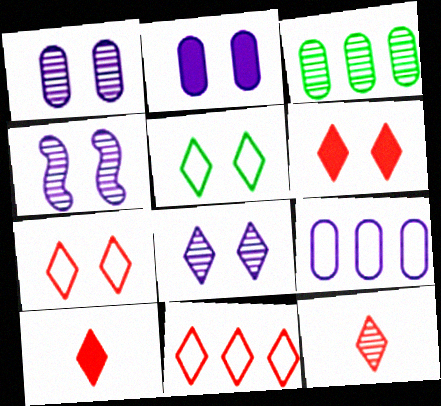[[1, 4, 8], 
[3, 4, 12], 
[5, 6, 8], 
[6, 11, 12]]